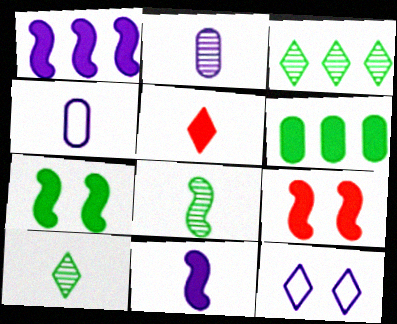[[1, 2, 12], 
[3, 4, 9], 
[3, 5, 12], 
[4, 5, 8]]